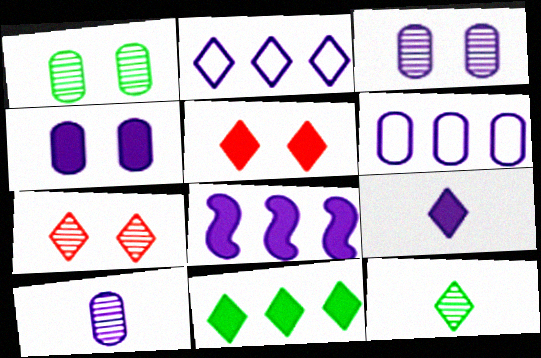[[2, 5, 12], 
[4, 6, 10], 
[4, 8, 9], 
[5, 9, 11]]